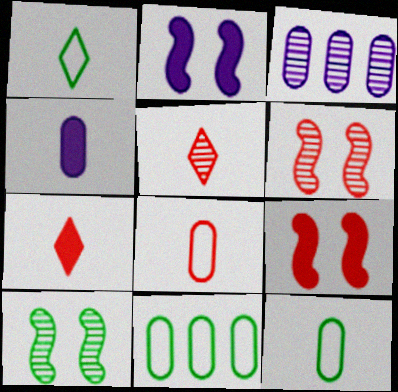[[1, 3, 9], 
[2, 5, 11], 
[3, 5, 10]]